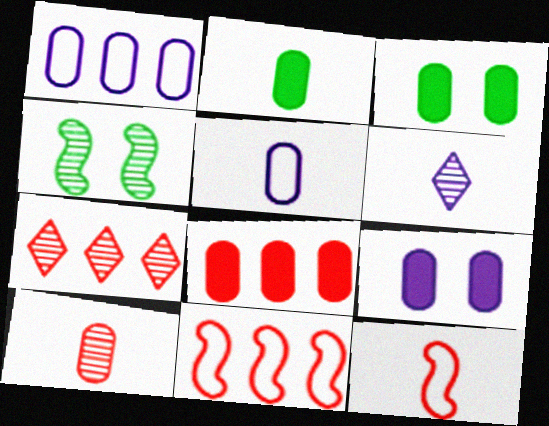[[1, 3, 10], 
[2, 5, 10], 
[2, 6, 12], 
[2, 8, 9], 
[3, 6, 11], 
[7, 8, 11]]